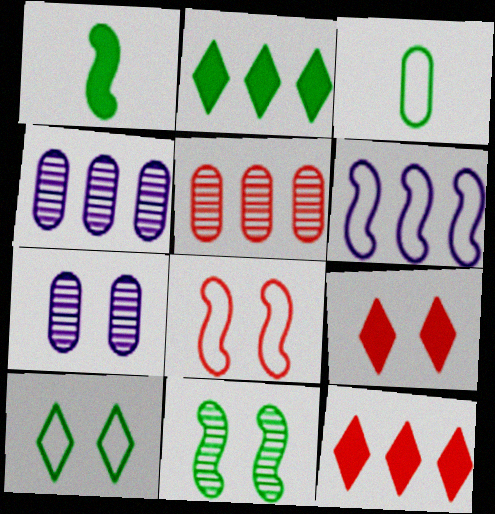[[2, 3, 11], 
[2, 5, 6]]